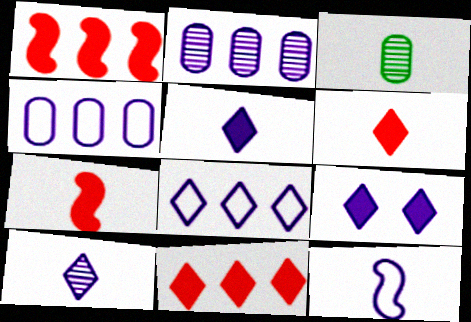[[2, 9, 12], 
[3, 6, 12], 
[8, 9, 10]]